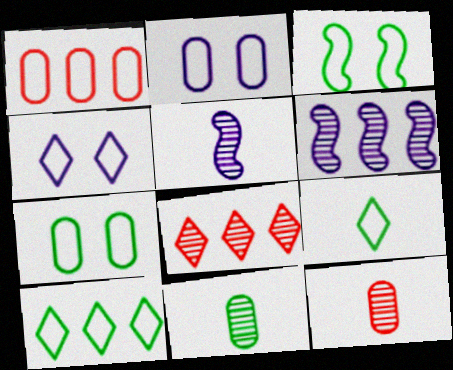[]